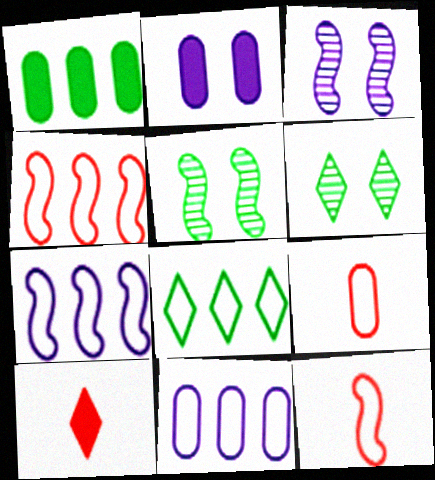[[4, 8, 11], 
[5, 10, 11]]